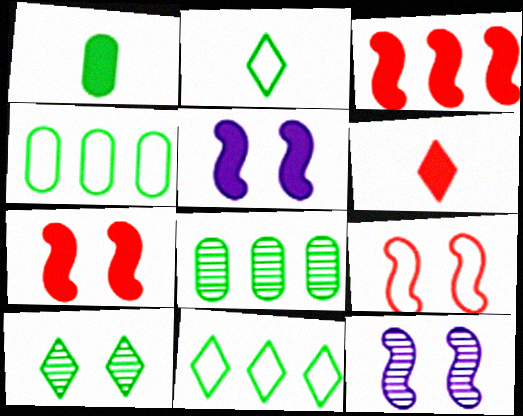[[4, 6, 12]]